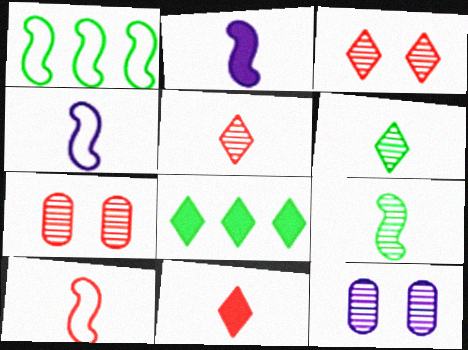[[1, 11, 12], 
[2, 9, 10], 
[4, 7, 8], 
[8, 10, 12]]